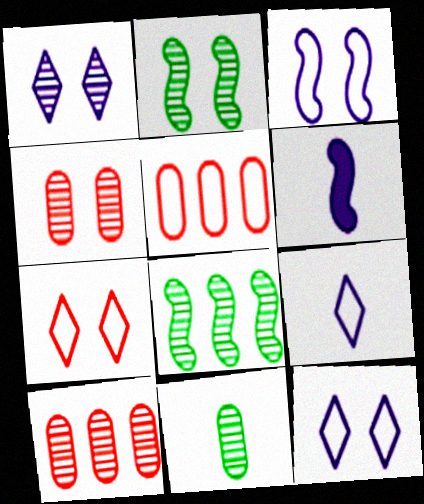[[1, 2, 4]]